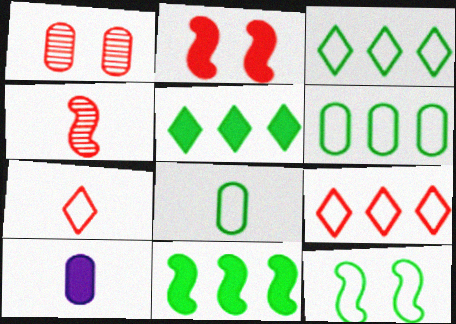[[1, 6, 10], 
[2, 5, 10], 
[3, 8, 12]]